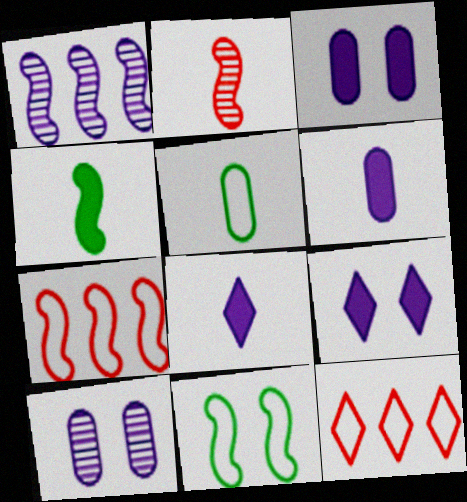[[2, 5, 8], 
[4, 10, 12]]